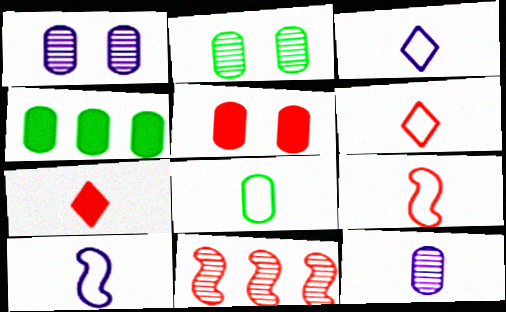[[2, 4, 8], 
[3, 8, 9], 
[5, 6, 11], 
[6, 8, 10]]